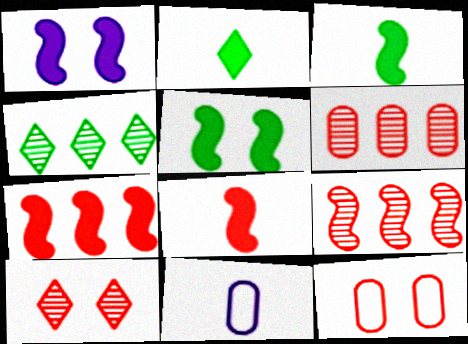[[1, 3, 7]]